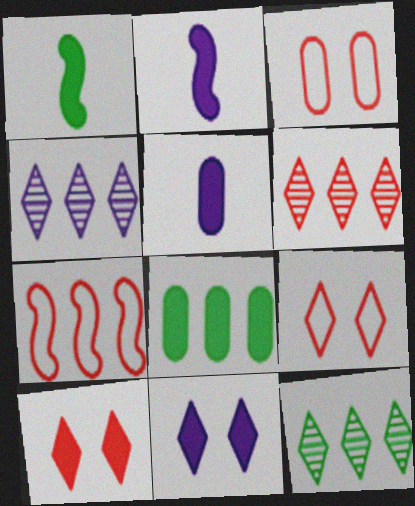[[1, 3, 4], 
[2, 3, 12], 
[2, 8, 10], 
[4, 6, 12], 
[4, 7, 8]]